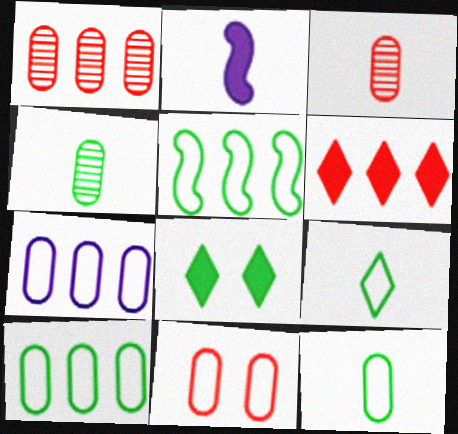[[2, 3, 9], 
[4, 5, 8], 
[7, 11, 12]]